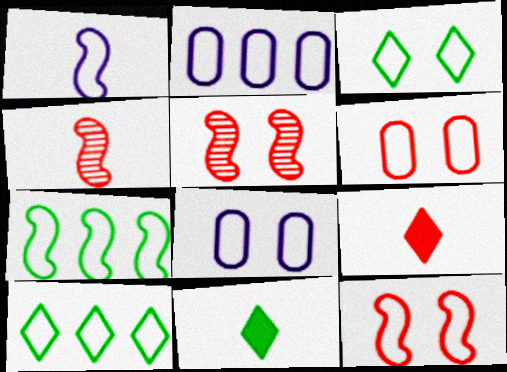[[1, 6, 10], 
[1, 7, 12], 
[2, 5, 11], 
[3, 8, 12]]